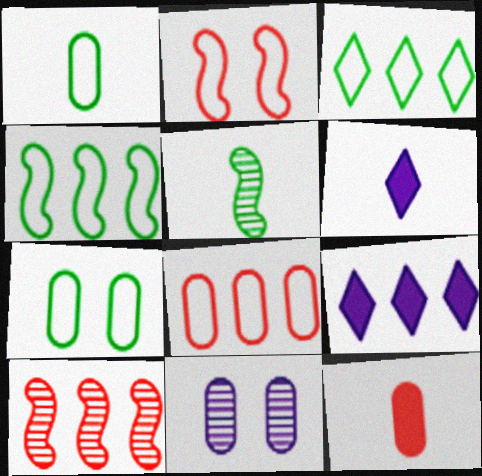[[6, 7, 10]]